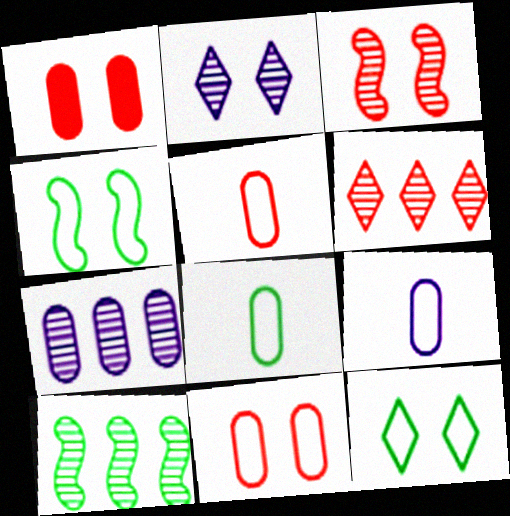[[1, 2, 4], 
[1, 7, 8], 
[5, 8, 9], 
[6, 7, 10]]